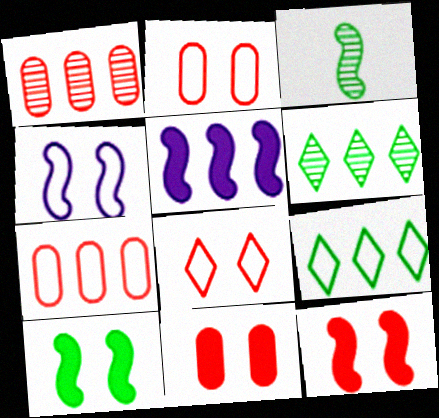[[1, 5, 9], 
[5, 6, 7]]